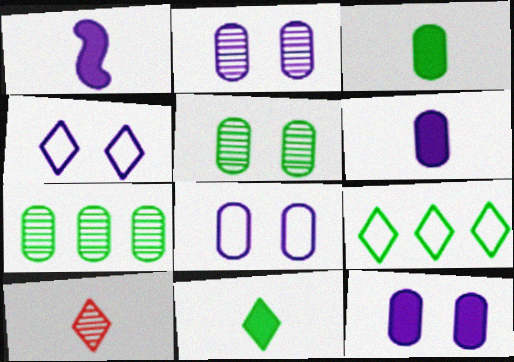[[2, 8, 12]]